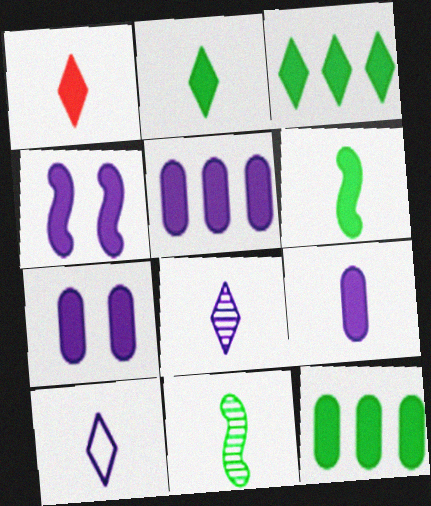[[1, 4, 12], 
[1, 6, 9], 
[5, 7, 9]]